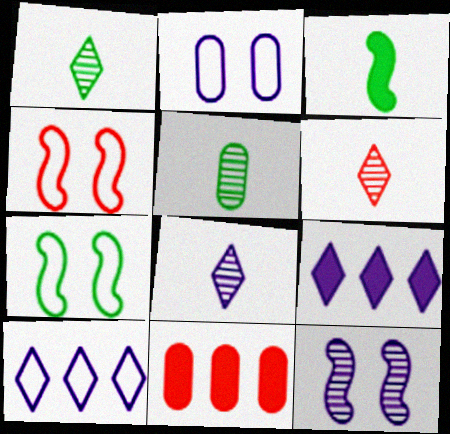[[1, 6, 8], 
[2, 5, 11], 
[4, 5, 9], 
[4, 6, 11], 
[7, 8, 11]]